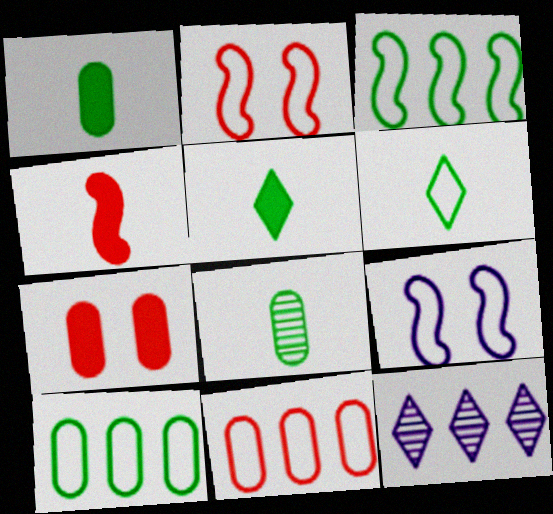[[1, 2, 12], 
[6, 9, 11]]